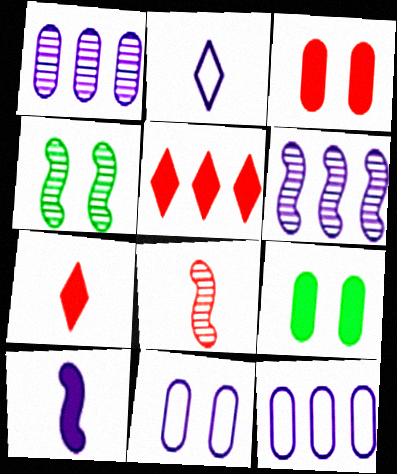[[4, 6, 8], 
[4, 7, 12], 
[5, 9, 10]]